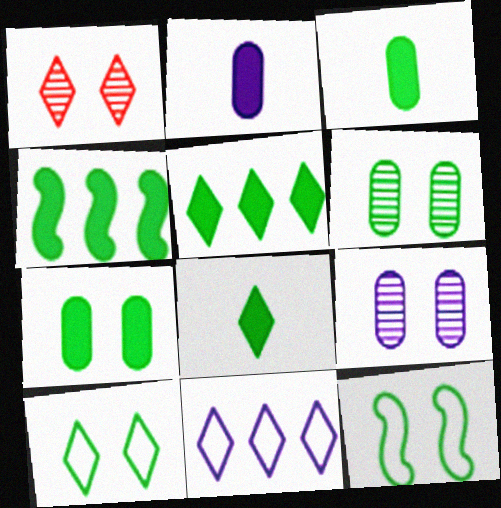[[1, 8, 11], 
[4, 7, 8]]